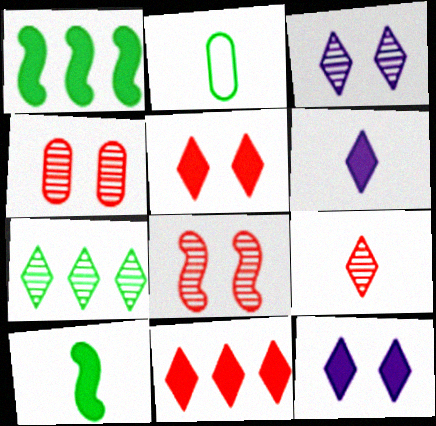[[3, 7, 9]]